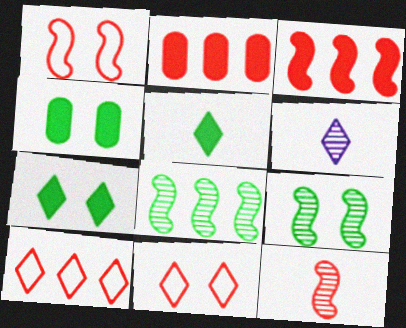[[1, 3, 12], 
[2, 11, 12], 
[6, 7, 10]]